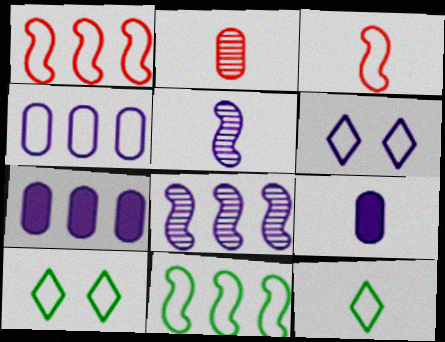[[3, 4, 10], 
[5, 6, 7], 
[6, 8, 9]]